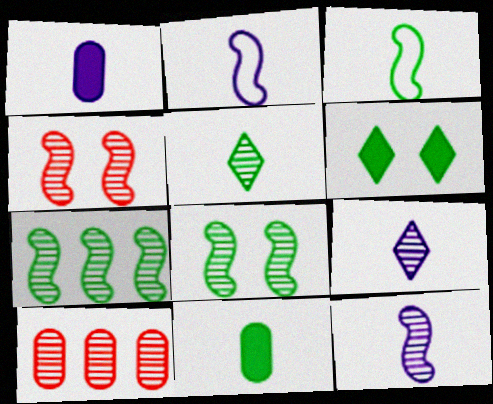[[1, 2, 9], 
[2, 6, 10], 
[3, 5, 11], 
[4, 7, 12], 
[8, 9, 10]]